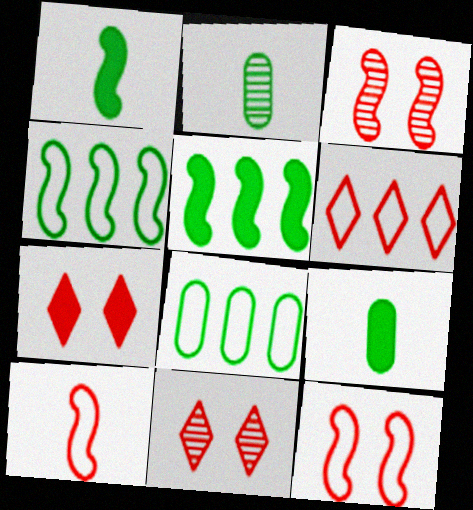[]